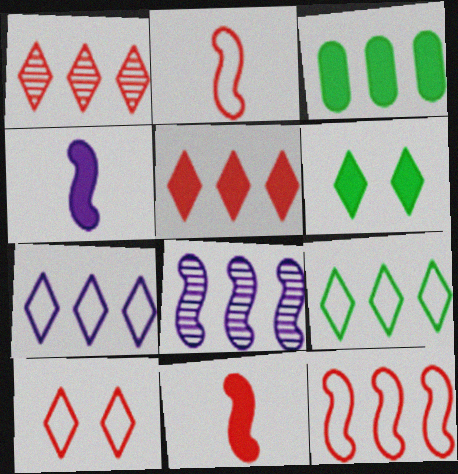[]